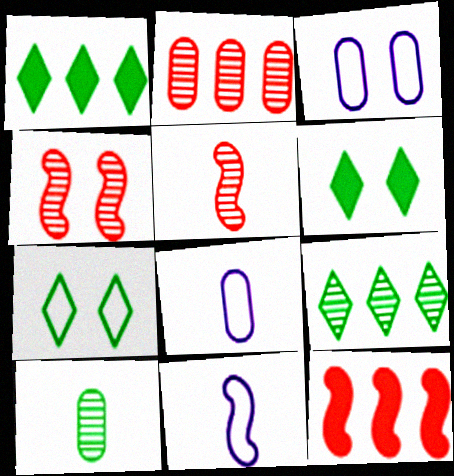[[1, 3, 5], 
[1, 4, 8], 
[2, 6, 11], 
[3, 4, 6]]